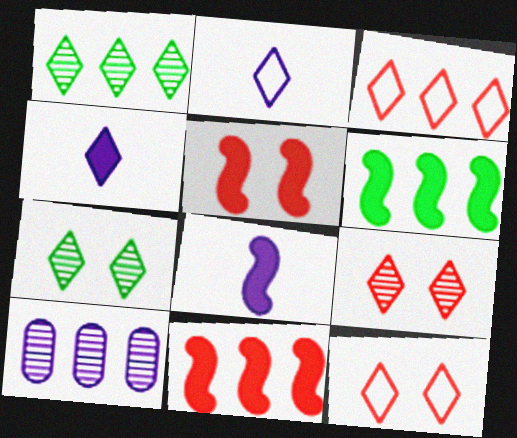[[1, 4, 12], 
[3, 4, 7], 
[3, 6, 10], 
[5, 6, 8]]